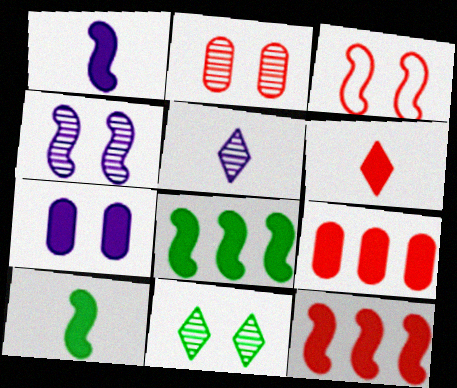[[2, 4, 11], 
[3, 7, 11], 
[6, 7, 8]]